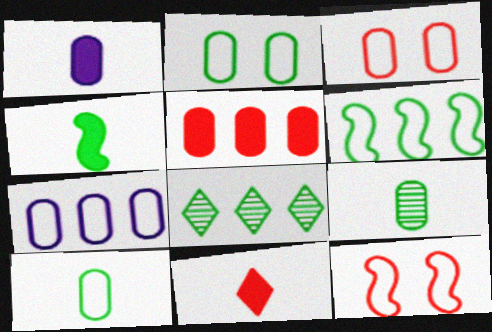[[1, 4, 11], 
[1, 8, 12], 
[2, 4, 8], 
[3, 7, 10]]